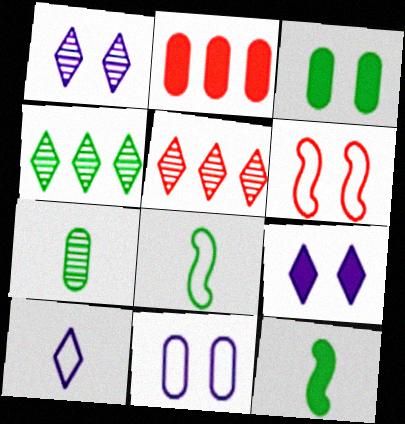[[1, 2, 8], 
[1, 3, 6], 
[2, 7, 11], 
[2, 9, 12], 
[3, 4, 8], 
[5, 11, 12]]